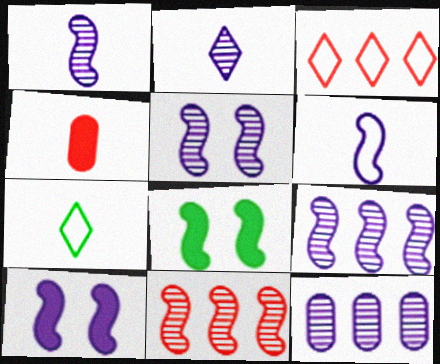[[1, 4, 7], 
[1, 5, 9], 
[2, 5, 12], 
[6, 8, 11], 
[6, 9, 10]]